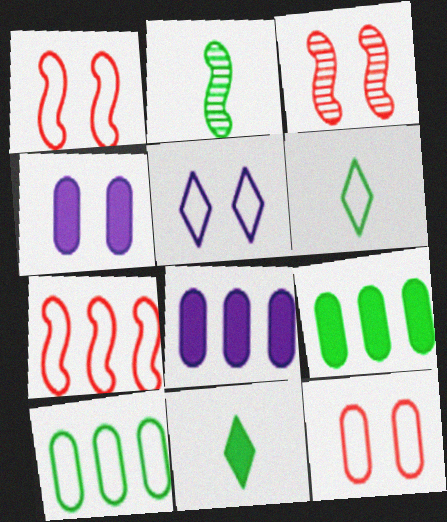[[3, 6, 8]]